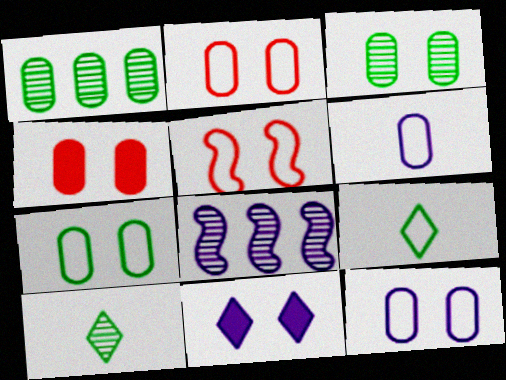[[1, 4, 6], 
[2, 7, 12], 
[3, 4, 12], 
[3, 5, 11], 
[4, 8, 9], 
[6, 8, 11]]